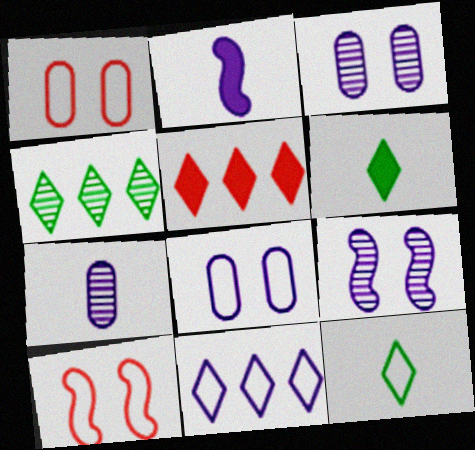[[1, 2, 4], 
[2, 3, 11], 
[4, 5, 11]]